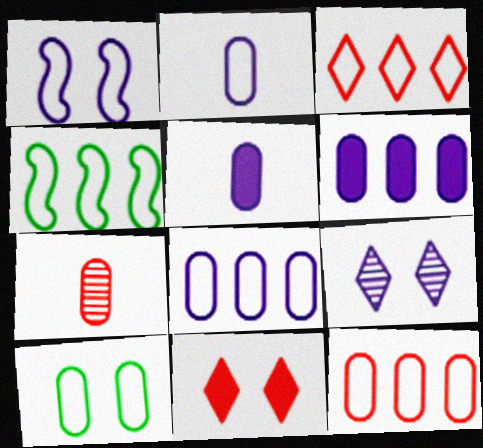[[2, 10, 12], 
[3, 4, 8], 
[6, 7, 10]]